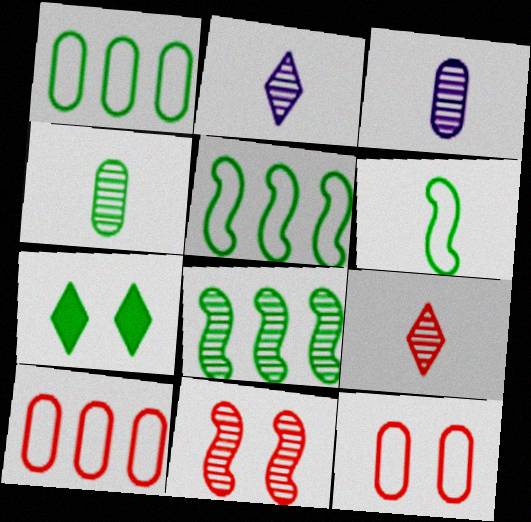[[4, 5, 7]]